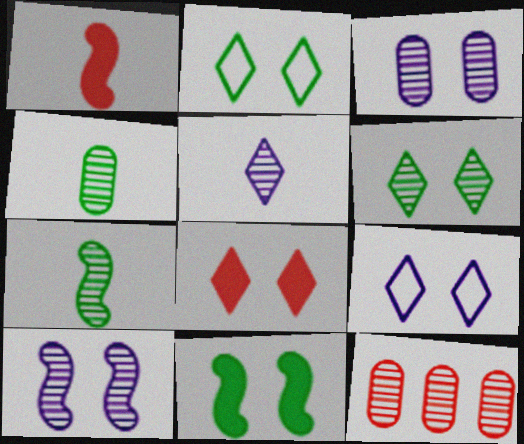[[3, 4, 12], 
[6, 8, 9]]